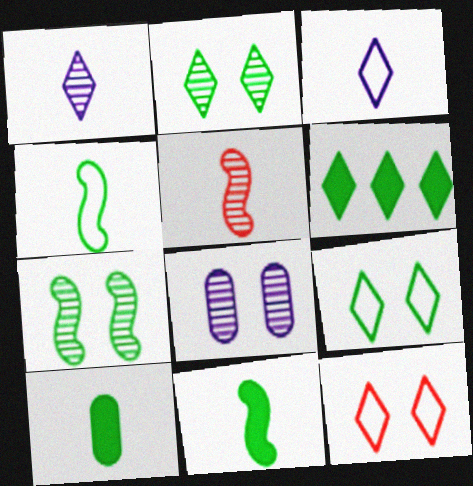[[1, 6, 12], 
[3, 5, 10]]